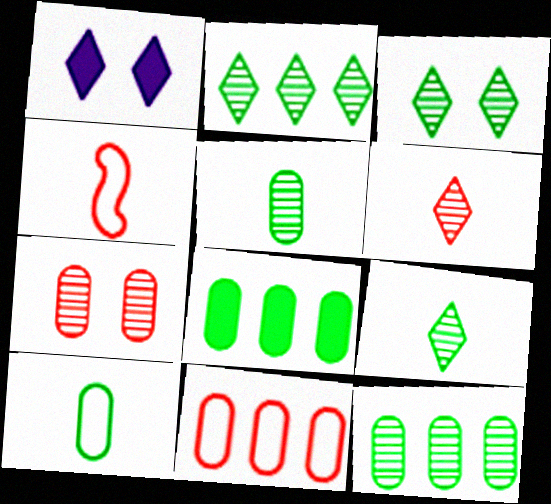[[1, 4, 12], 
[2, 3, 9]]